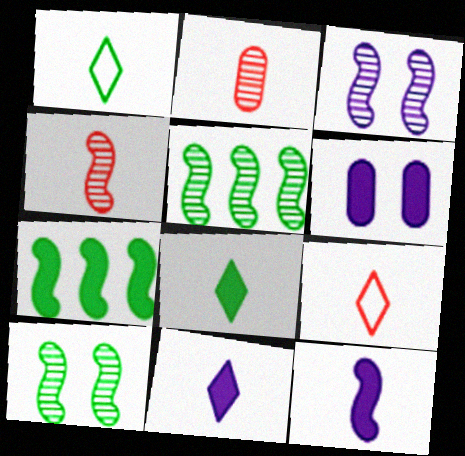[[1, 2, 12], 
[3, 4, 5], 
[5, 6, 9]]